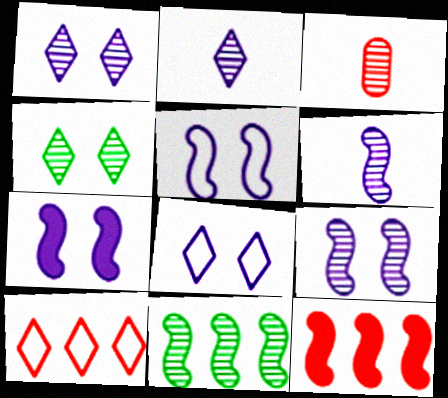[[1, 3, 11], 
[5, 7, 9]]